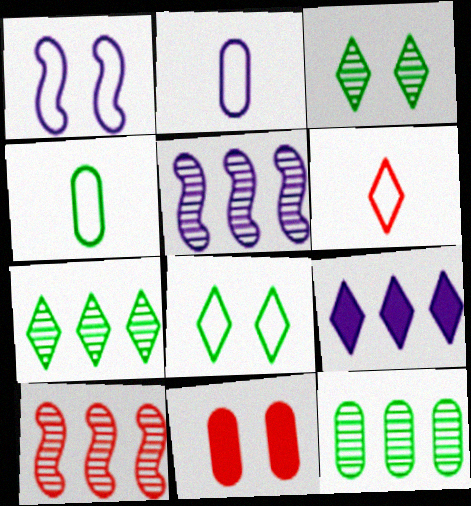[[1, 3, 11], 
[2, 11, 12], 
[3, 6, 9], 
[6, 10, 11]]